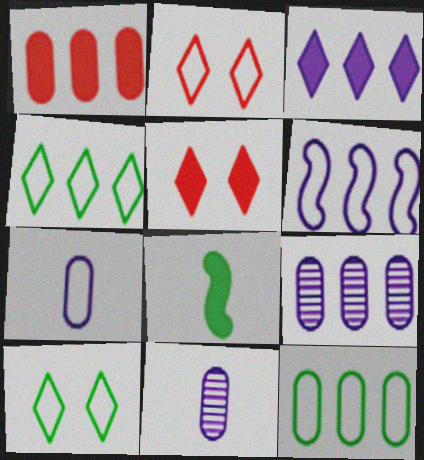[[1, 9, 12], 
[2, 8, 9], 
[3, 6, 9]]